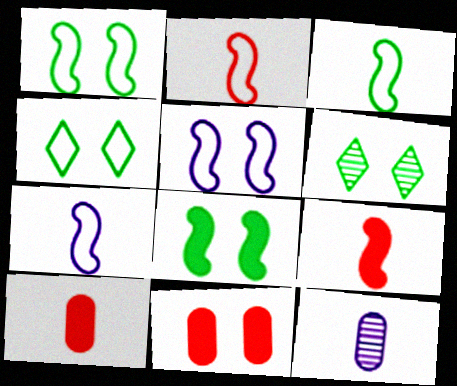[[2, 3, 7], 
[5, 6, 11]]